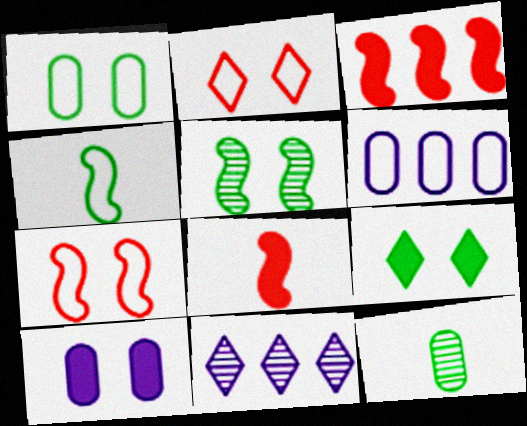[[1, 5, 9], 
[1, 8, 11], 
[2, 4, 6], 
[2, 5, 10]]